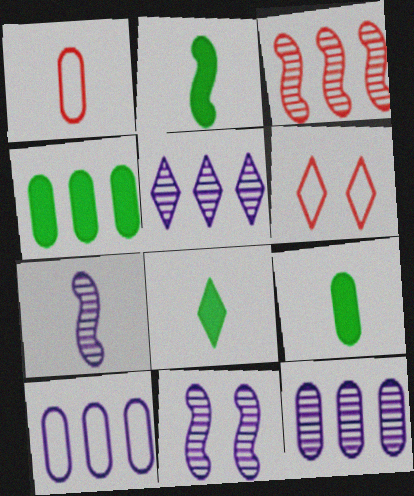[[1, 7, 8], 
[2, 6, 12], 
[2, 8, 9], 
[4, 6, 7], 
[5, 6, 8]]